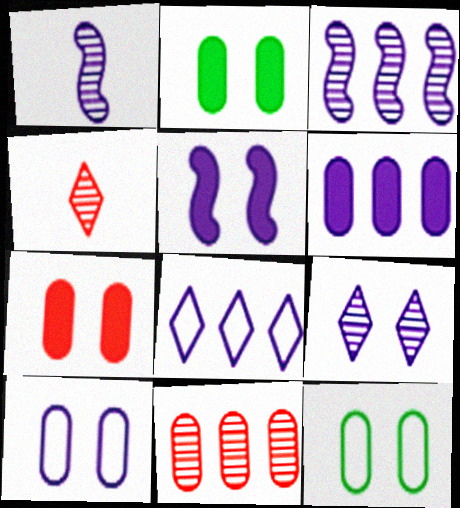[[3, 6, 8], 
[5, 9, 10]]